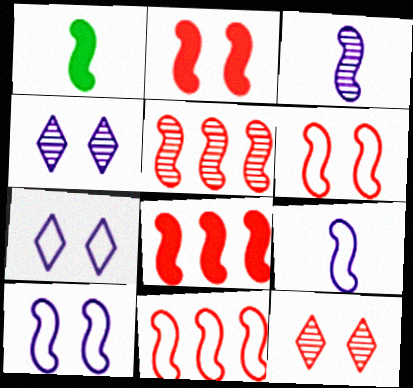[[1, 5, 10], 
[5, 8, 11]]